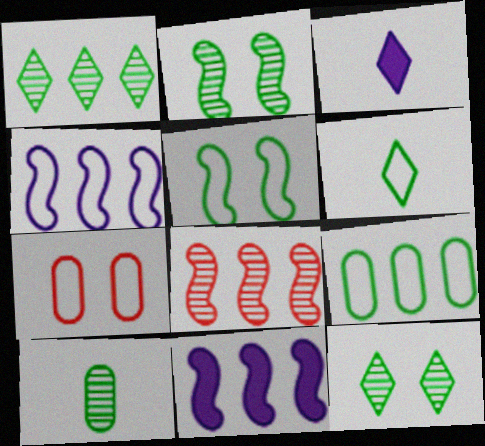[[1, 2, 10], 
[4, 6, 7], 
[5, 6, 9]]